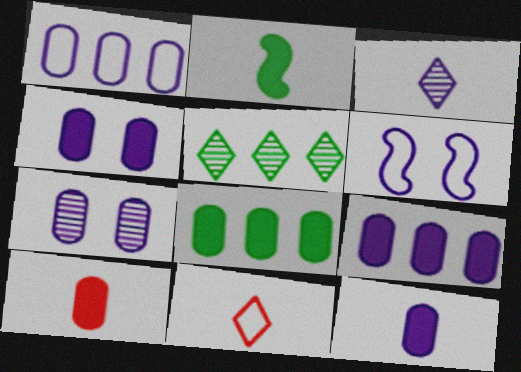[[1, 7, 12], 
[3, 6, 9], 
[4, 8, 10], 
[4, 9, 12], 
[5, 6, 10]]